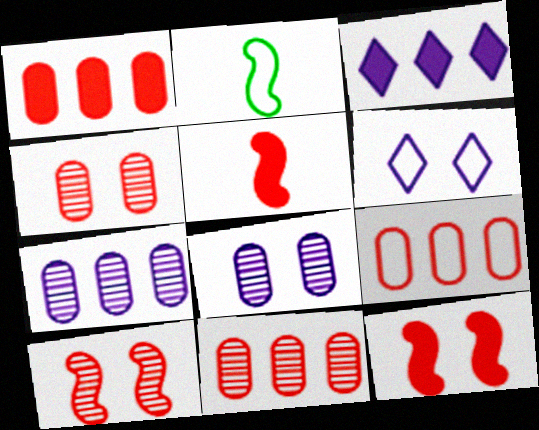[[1, 9, 11], 
[2, 3, 4], 
[2, 6, 9]]